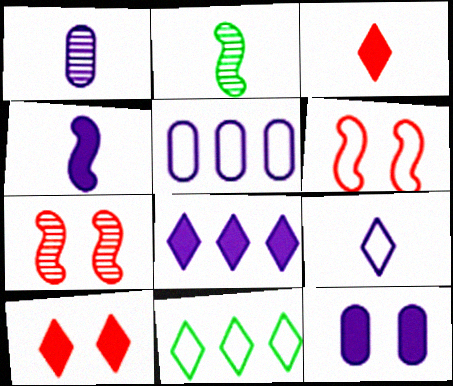[[1, 4, 9], 
[1, 5, 12], 
[2, 5, 10], 
[4, 8, 12]]